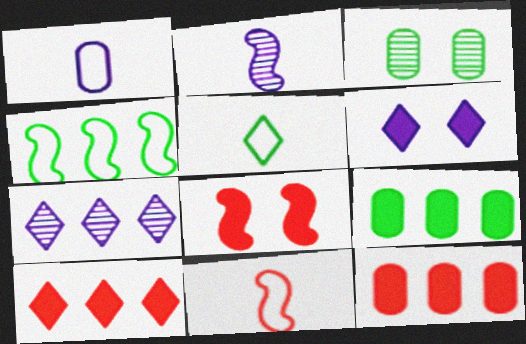[[1, 3, 12], 
[1, 5, 11], 
[2, 4, 8], 
[4, 7, 12]]